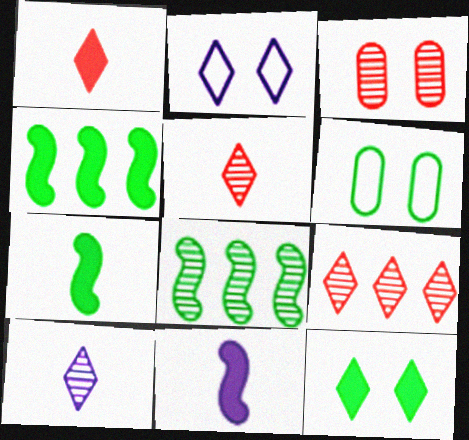[[3, 8, 10], 
[6, 9, 11]]